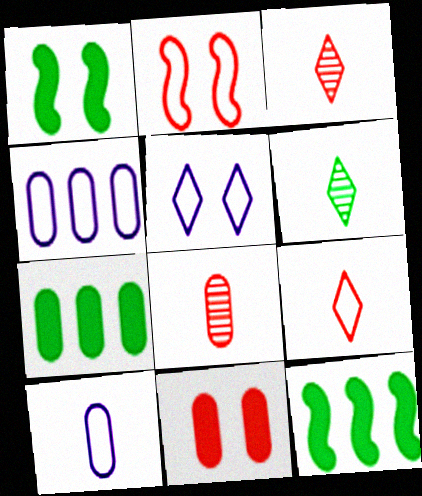[[1, 3, 4], 
[5, 8, 12]]